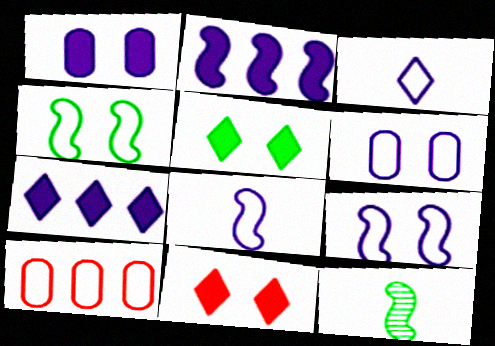[[3, 4, 10]]